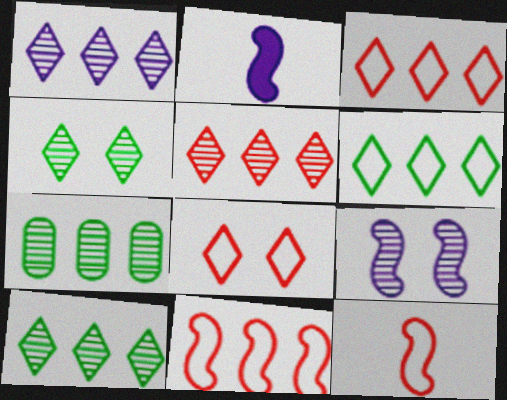[[1, 5, 10], 
[2, 7, 8]]